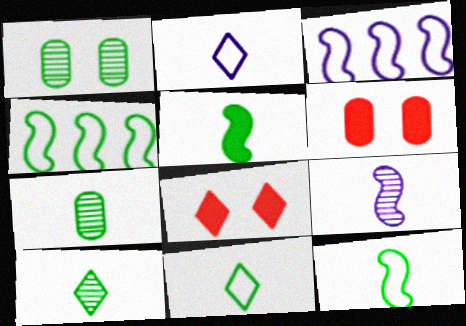[[3, 6, 10], 
[3, 7, 8], 
[5, 7, 11]]